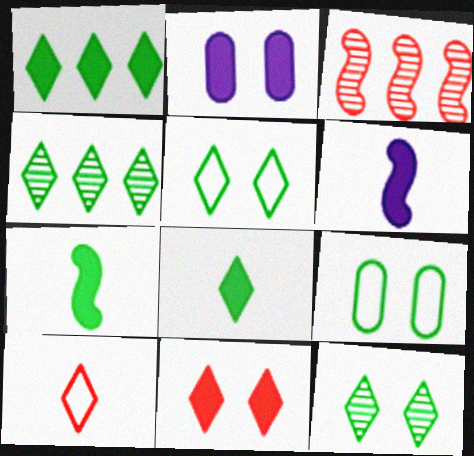[[4, 5, 8], 
[4, 7, 9]]